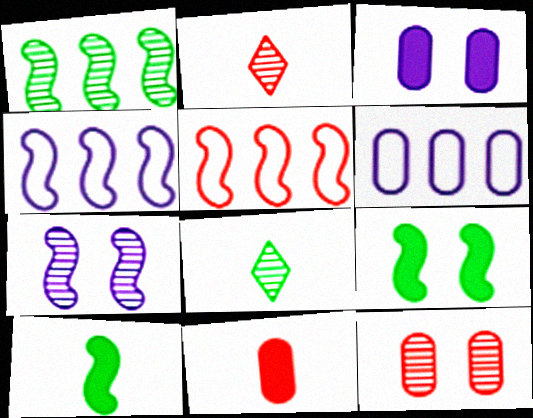[[2, 6, 9], 
[3, 5, 8], 
[5, 7, 10]]